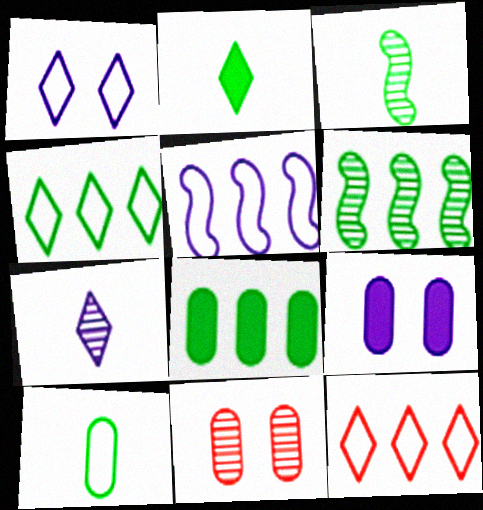[[2, 3, 10], 
[2, 5, 11], 
[3, 9, 12], 
[4, 6, 8], 
[5, 7, 9], 
[6, 7, 11]]